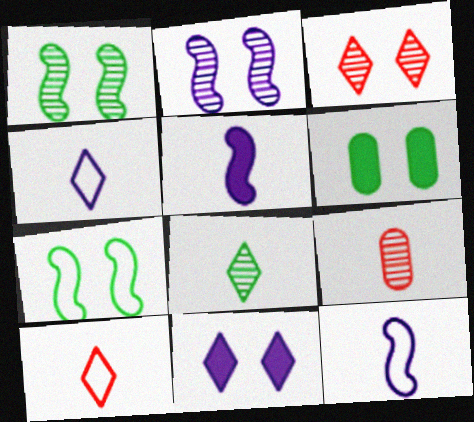[]